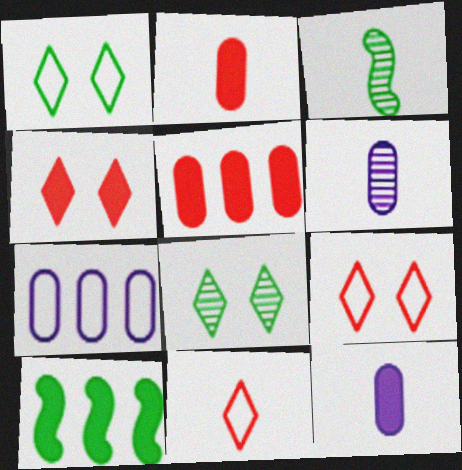[[3, 4, 7], 
[3, 11, 12], 
[4, 10, 12], 
[6, 9, 10]]